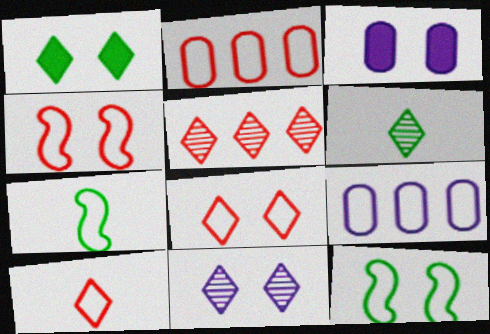[[1, 8, 11], 
[2, 4, 10], 
[3, 5, 7], 
[5, 6, 11], 
[7, 8, 9], 
[9, 10, 12]]